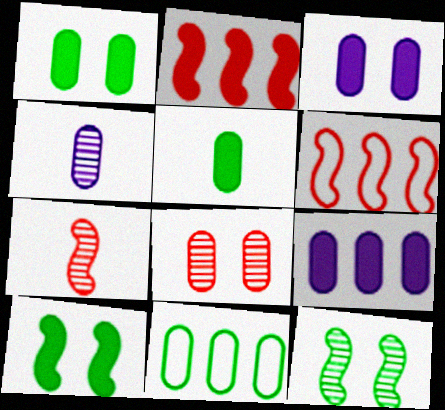[]